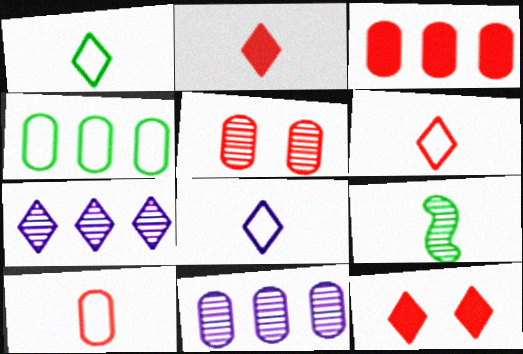[[1, 6, 8], 
[1, 7, 12], 
[3, 4, 11], 
[3, 5, 10], 
[5, 7, 9]]